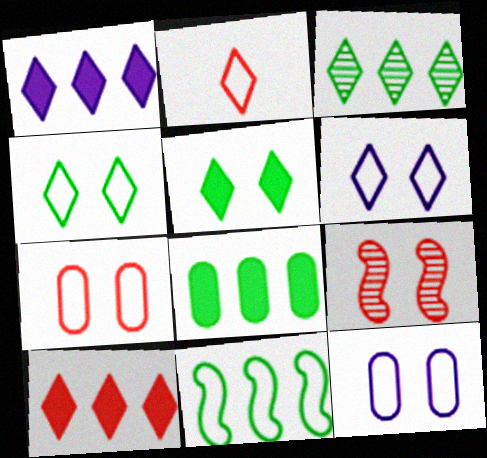[[2, 11, 12], 
[3, 8, 11], 
[5, 9, 12]]